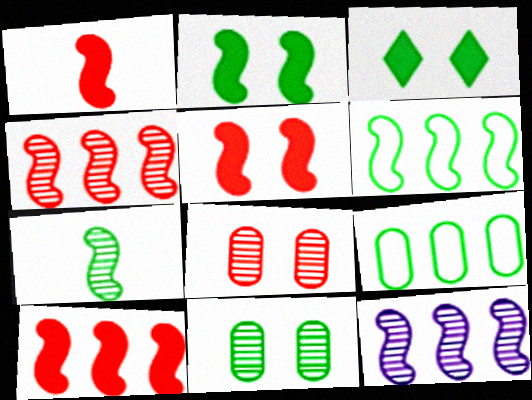[[1, 5, 10], 
[2, 6, 7], 
[3, 7, 9], 
[6, 10, 12]]